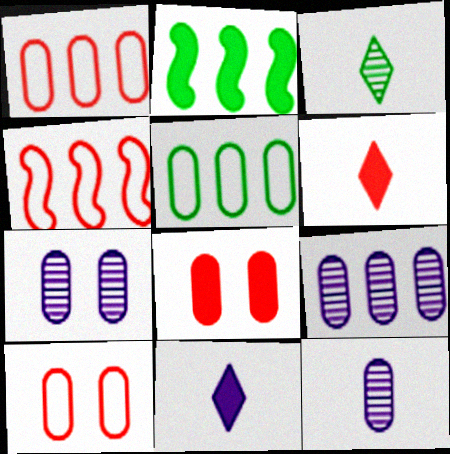[[2, 8, 11], 
[5, 8, 12], 
[7, 9, 12]]